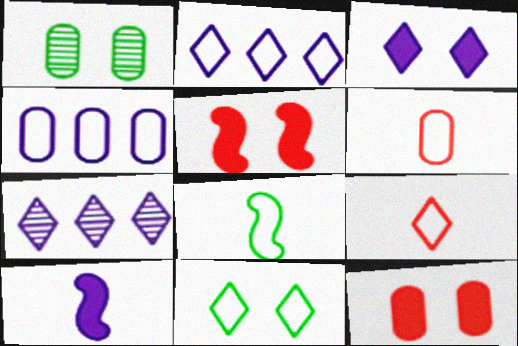[[2, 9, 11], 
[7, 8, 12]]